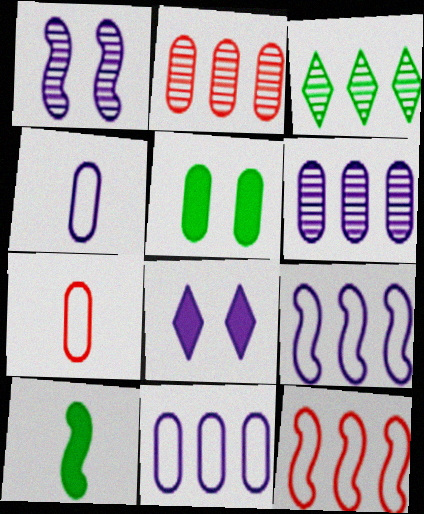[[1, 10, 12], 
[2, 4, 5], 
[5, 6, 7]]